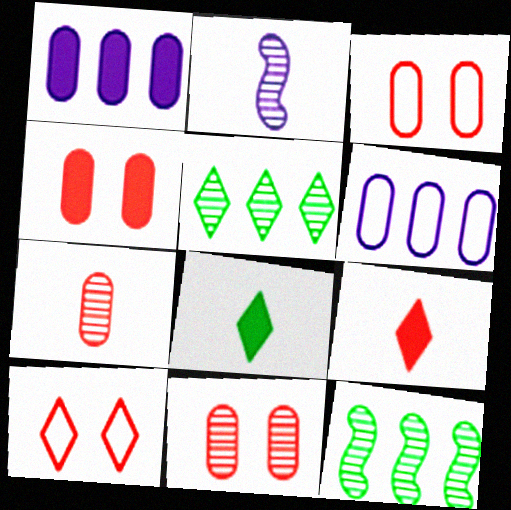[[2, 5, 11], 
[3, 4, 11]]